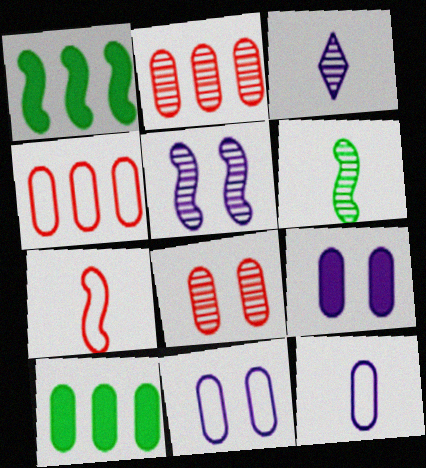[[1, 5, 7], 
[8, 10, 12]]